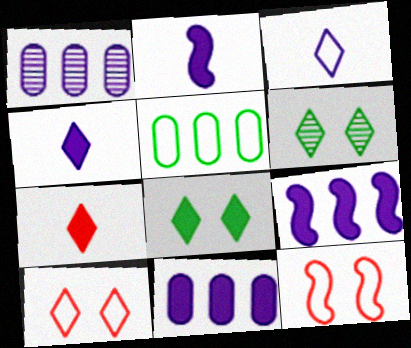[[3, 5, 12]]